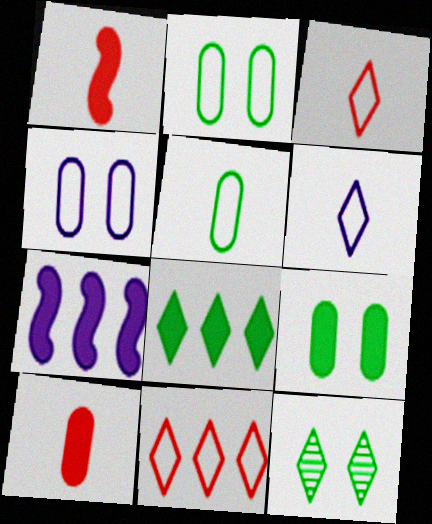[]